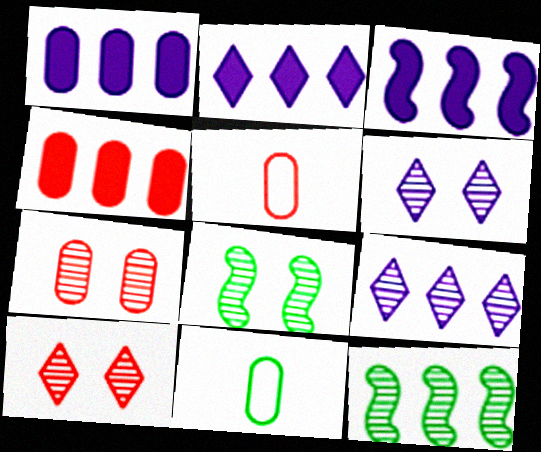[[1, 2, 3], 
[1, 7, 11], 
[2, 5, 8], 
[3, 10, 11], 
[4, 5, 7], 
[6, 7, 8]]